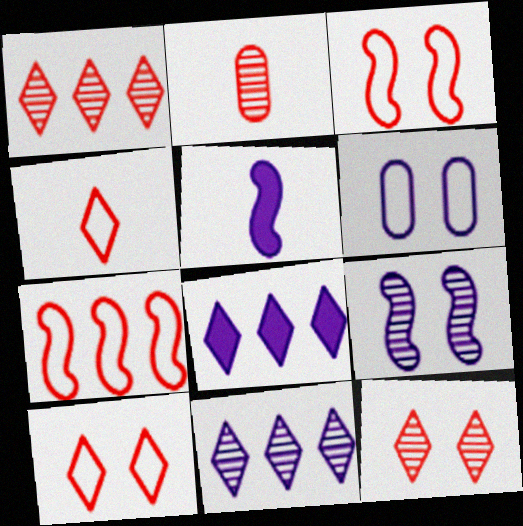[[5, 6, 11]]